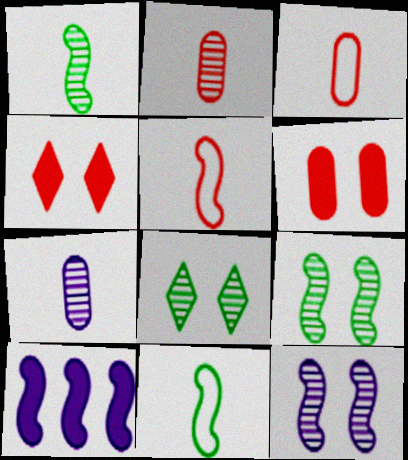[[3, 8, 10], 
[5, 9, 10]]